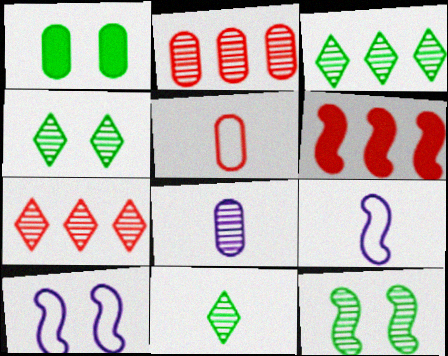[[1, 7, 9], 
[3, 4, 11], 
[6, 9, 12], 
[7, 8, 12]]